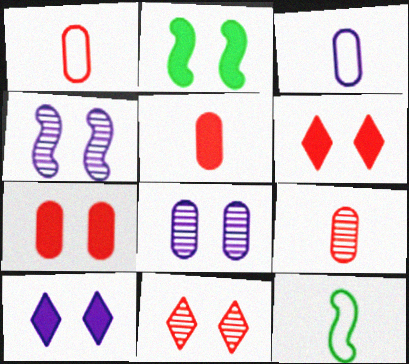[[1, 5, 9], 
[2, 7, 10]]